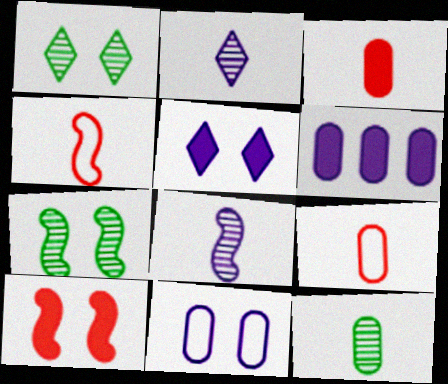[[1, 4, 6], 
[1, 10, 11]]